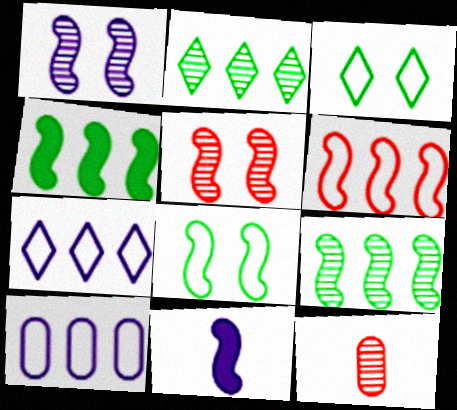[[1, 2, 12]]